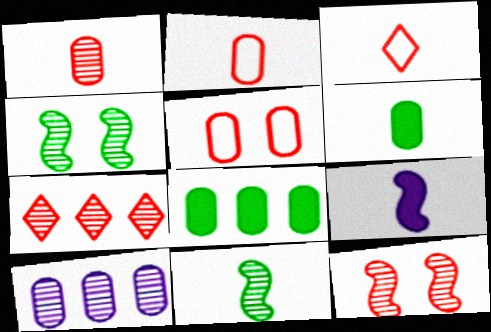[[1, 7, 12], 
[5, 6, 10]]